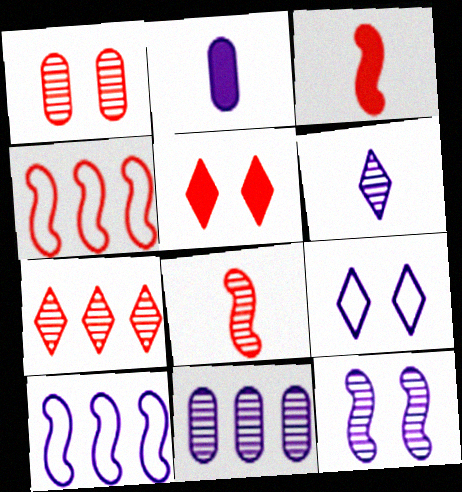[[1, 7, 8], 
[6, 11, 12]]